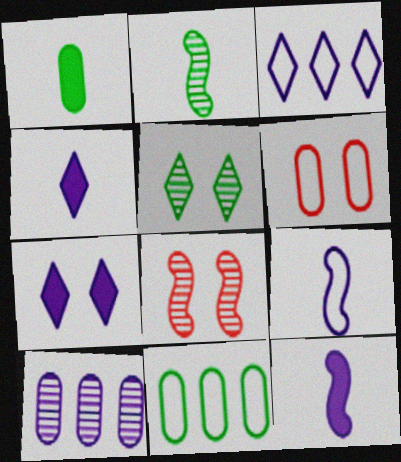[[1, 3, 8], 
[1, 6, 10], 
[4, 8, 11], 
[7, 9, 10]]